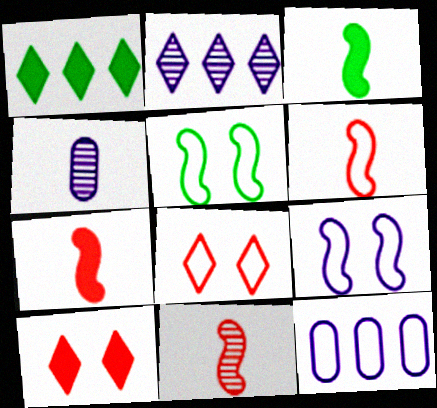[[6, 7, 11]]